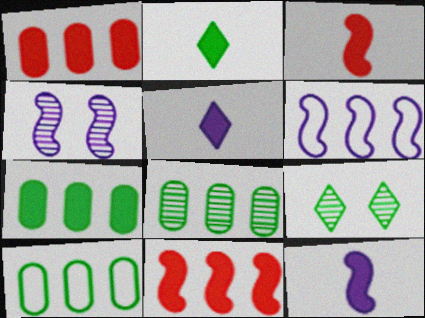[[4, 6, 12], 
[7, 8, 10]]